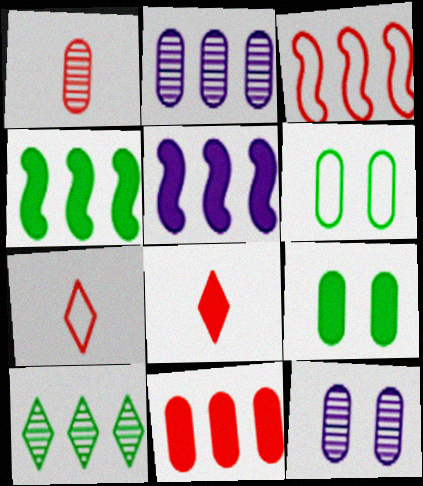[[4, 7, 12], 
[5, 8, 9]]